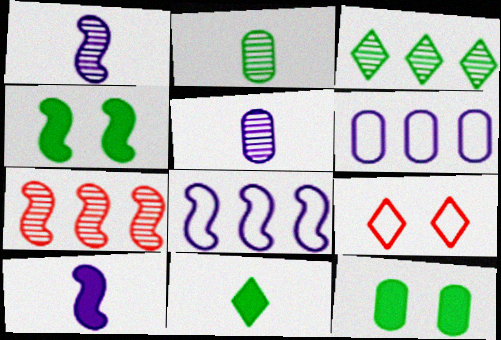[]